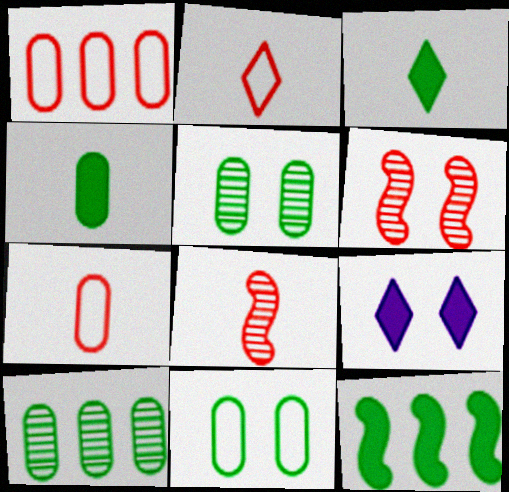[[4, 10, 11], 
[6, 9, 11]]